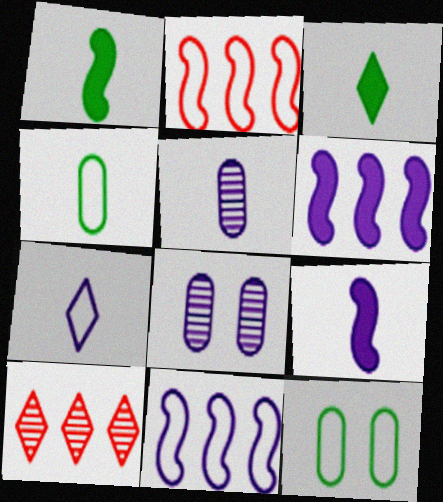[[2, 3, 8], 
[2, 7, 12], 
[5, 7, 9], 
[6, 7, 8], 
[9, 10, 12]]